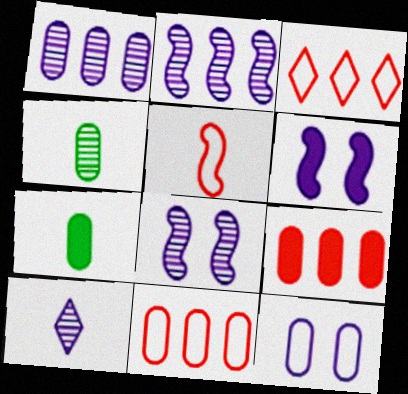[[1, 8, 10], 
[3, 4, 6], 
[3, 7, 8], 
[4, 9, 12], 
[5, 7, 10]]